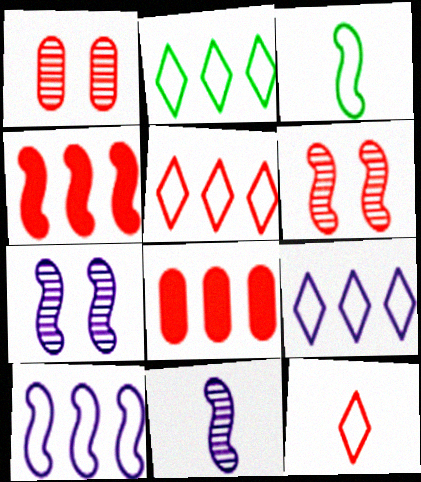[[1, 4, 12], 
[2, 5, 9], 
[3, 4, 7], 
[6, 8, 12]]